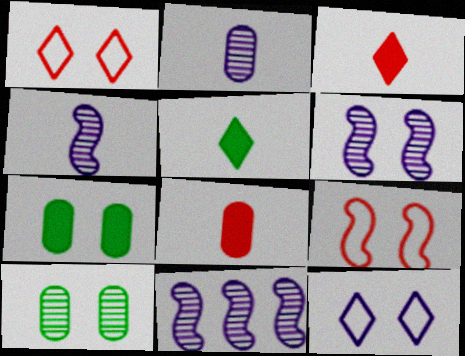[[1, 6, 7], 
[4, 6, 11]]